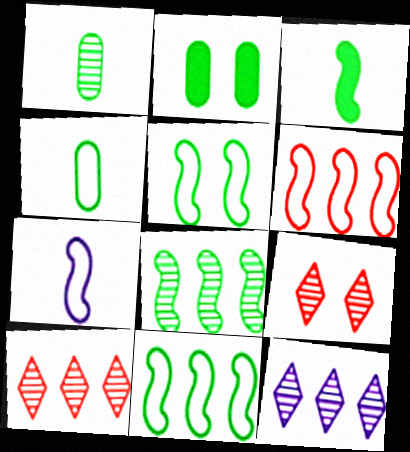[[2, 7, 10], 
[3, 5, 8], 
[5, 6, 7]]